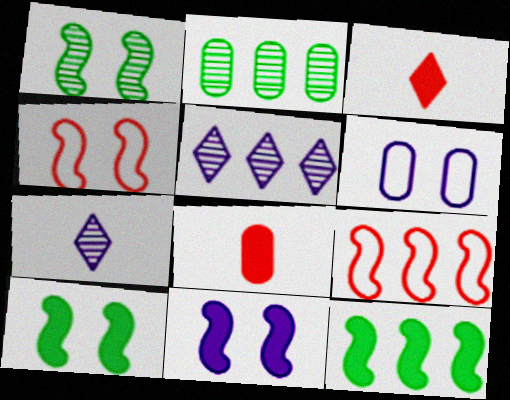[[1, 4, 11], 
[2, 6, 8]]